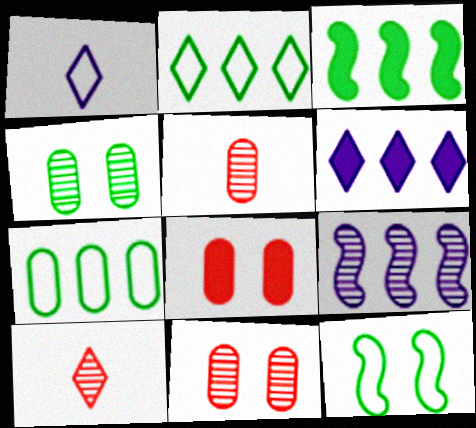[[1, 3, 11], 
[4, 9, 10], 
[5, 6, 12]]